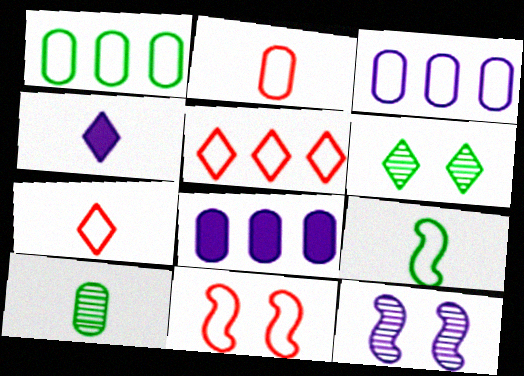[[2, 5, 11], 
[3, 4, 12], 
[4, 5, 6]]